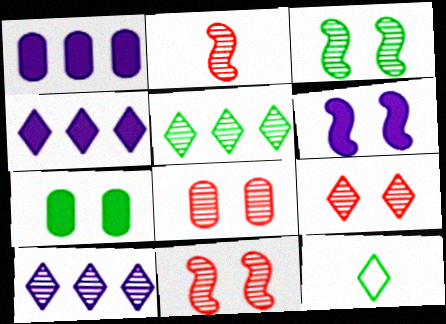[[1, 11, 12], 
[4, 9, 12], 
[8, 9, 11]]